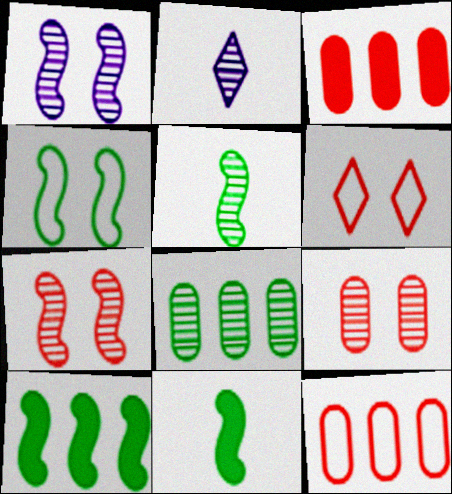[[2, 3, 4], 
[2, 7, 8], 
[4, 5, 10]]